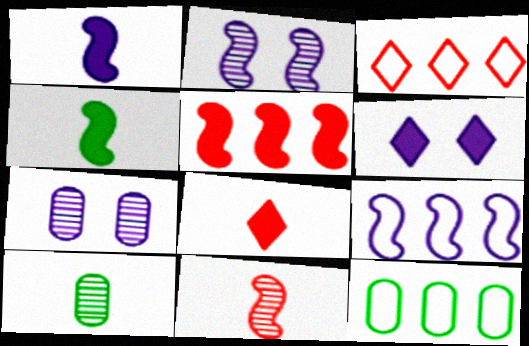[[1, 2, 9], 
[2, 8, 12], 
[3, 4, 7], 
[3, 9, 12], 
[6, 11, 12]]